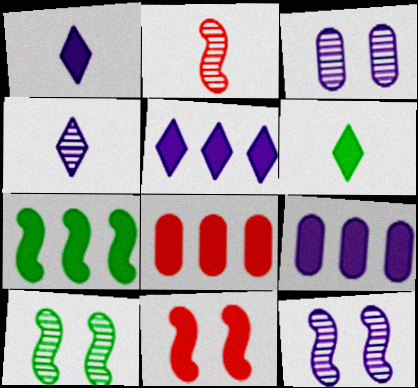[[5, 7, 8], 
[6, 9, 11]]